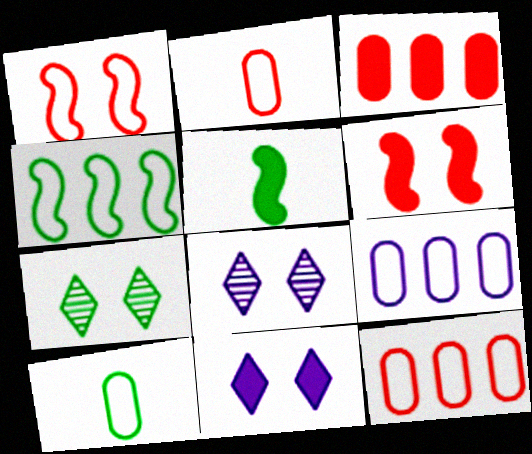[[3, 5, 11], 
[5, 8, 12]]